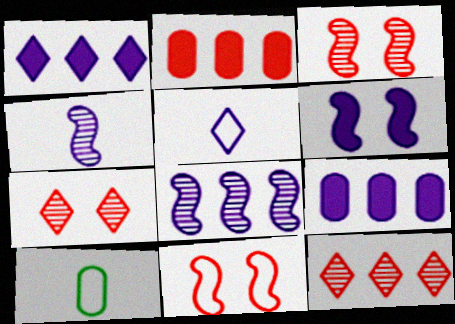[[1, 3, 10], 
[6, 10, 12]]